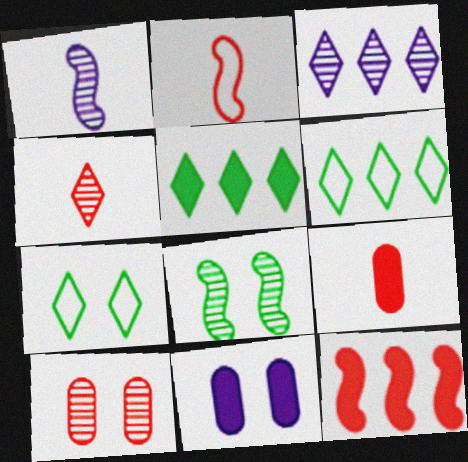[[2, 4, 9]]